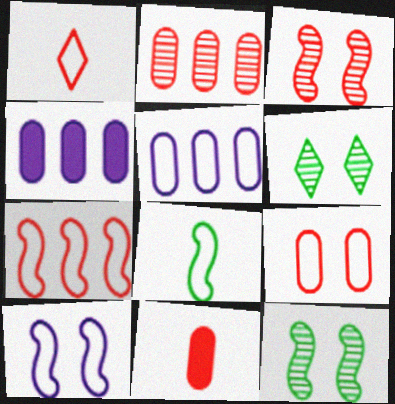[[1, 4, 12], 
[1, 7, 9], 
[2, 9, 11], 
[7, 8, 10]]